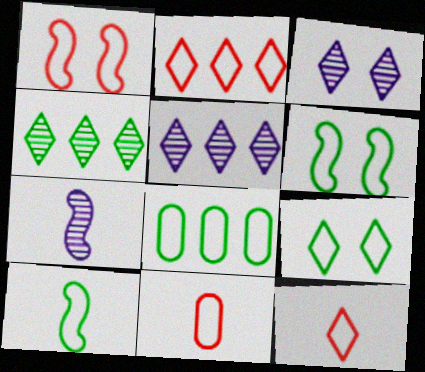[[1, 2, 11], 
[8, 9, 10]]